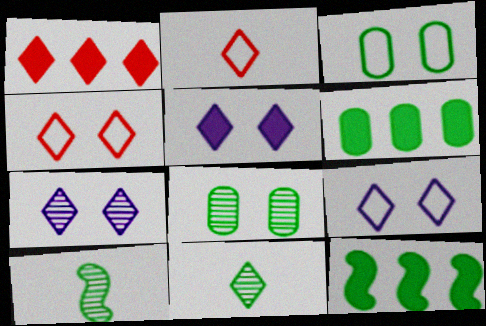[[1, 9, 11], 
[3, 11, 12], 
[5, 7, 9]]